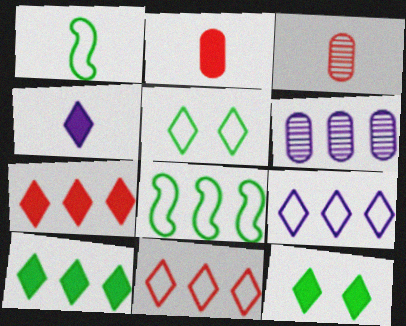[[1, 3, 4], 
[4, 7, 12], 
[6, 7, 8]]